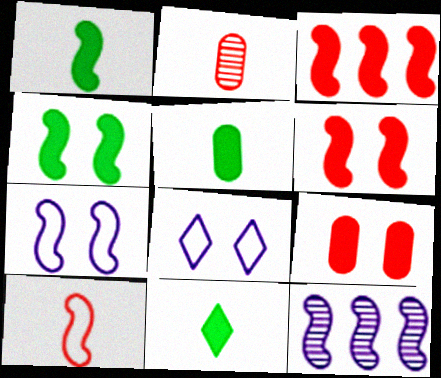[[1, 5, 11], 
[4, 10, 12]]